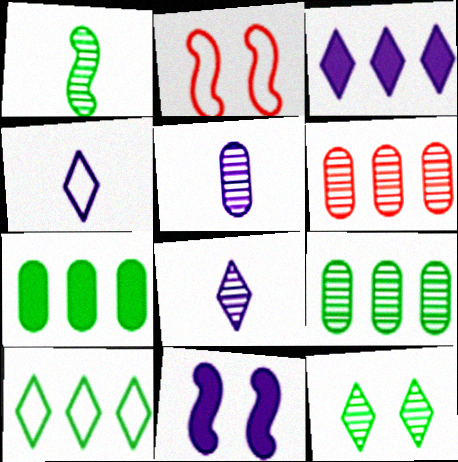[[1, 9, 12], 
[2, 7, 8]]